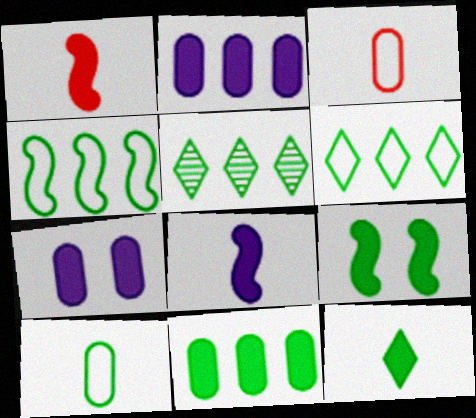[[4, 5, 11], 
[5, 9, 10], 
[9, 11, 12]]